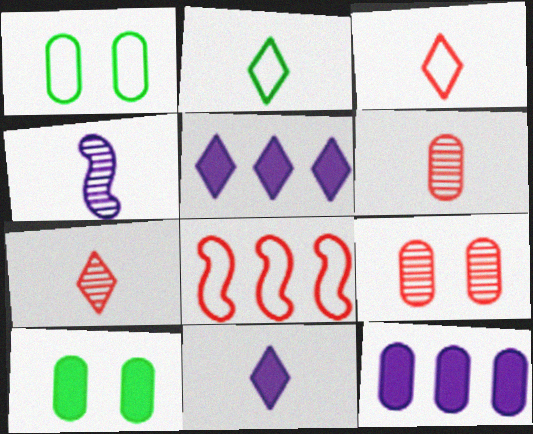[[1, 6, 12], 
[2, 7, 11]]